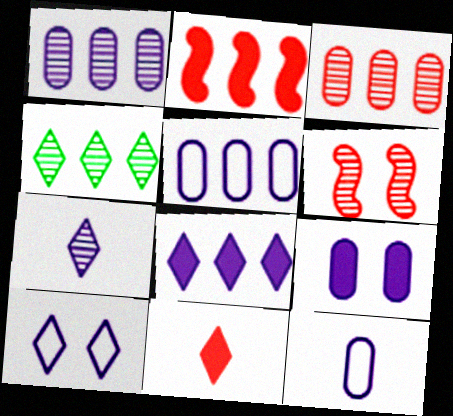[[1, 9, 12], 
[2, 4, 5], 
[4, 10, 11], 
[7, 8, 10]]